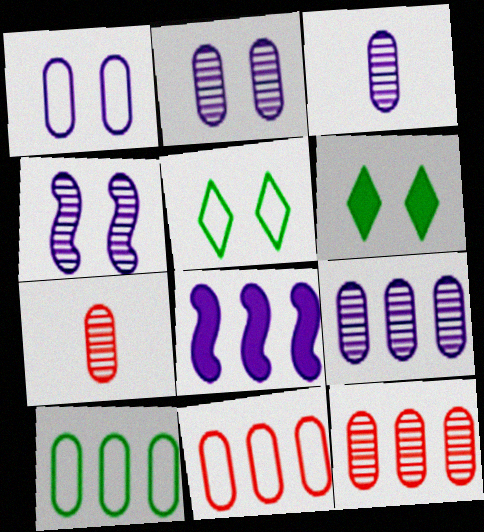[[2, 3, 9], 
[5, 7, 8]]